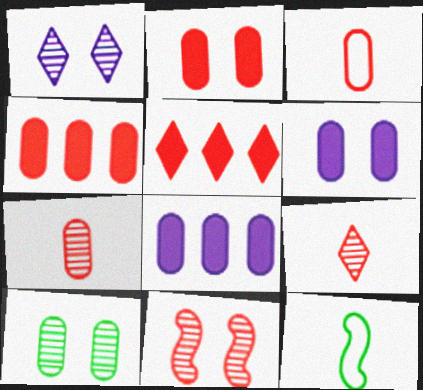[[1, 4, 12], 
[1, 10, 11], 
[3, 5, 11], 
[3, 8, 10]]